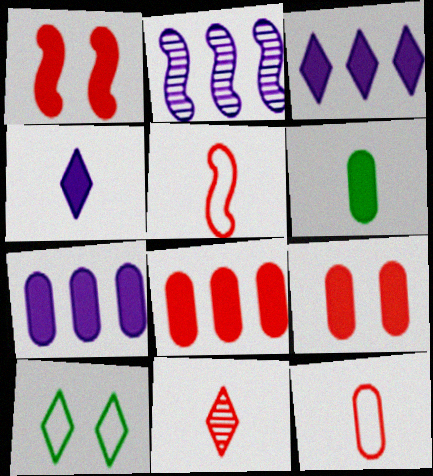[[1, 3, 6], 
[3, 10, 11], 
[6, 7, 9]]